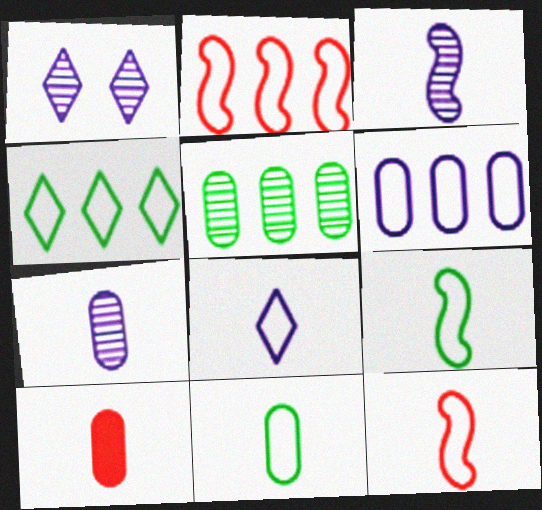[[2, 4, 6], 
[7, 10, 11], 
[8, 11, 12]]